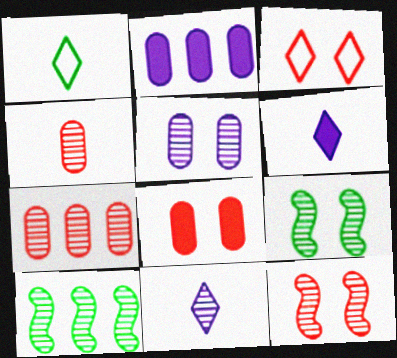[[1, 2, 12], 
[3, 8, 12], 
[7, 9, 11]]